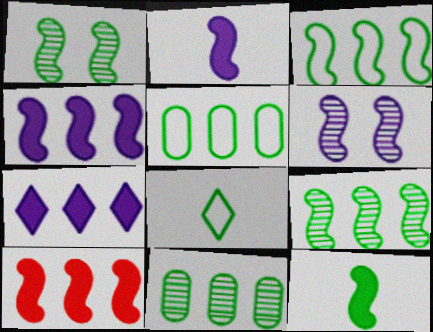[[1, 3, 12]]